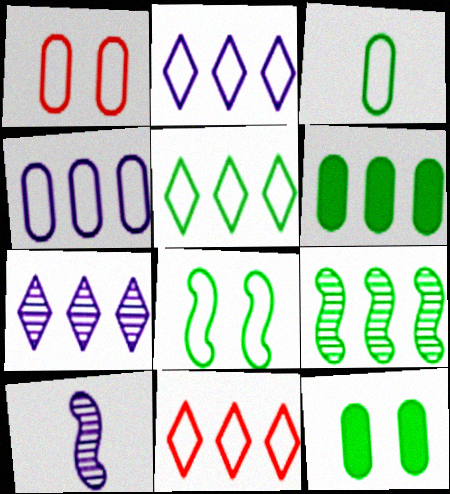[[1, 3, 4], 
[2, 5, 11], 
[3, 5, 8], 
[5, 6, 9], 
[10, 11, 12]]